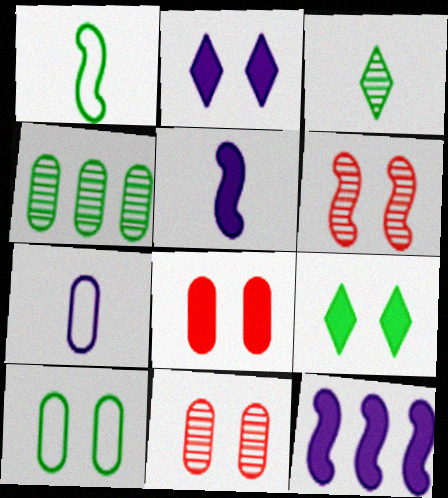[[1, 4, 9], 
[1, 6, 12], 
[2, 6, 10], 
[4, 7, 8]]